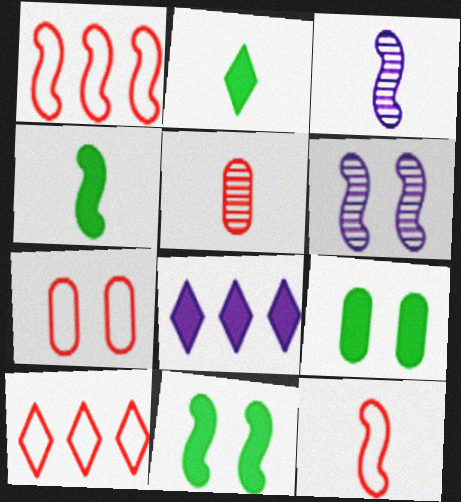[[1, 3, 11], 
[1, 4, 6], 
[3, 4, 12], 
[3, 9, 10], 
[7, 10, 12]]